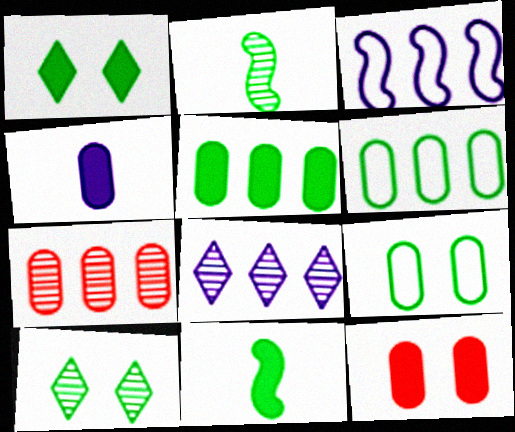[[1, 2, 6], 
[1, 5, 11], 
[4, 5, 12], 
[4, 7, 9], 
[6, 10, 11]]